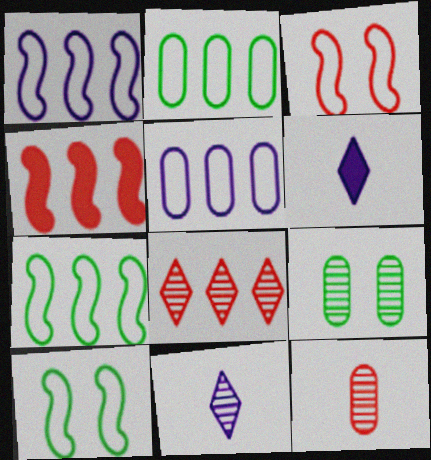[]